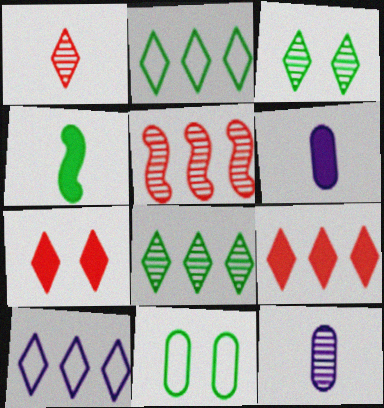[[3, 5, 12], 
[4, 8, 11], 
[8, 9, 10]]